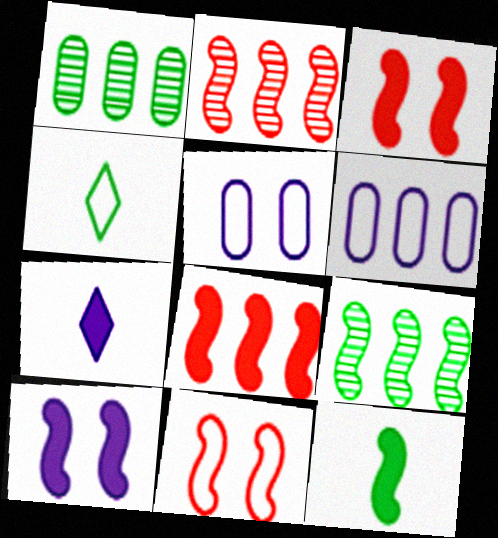[[1, 7, 11], 
[4, 6, 11], 
[8, 10, 12]]